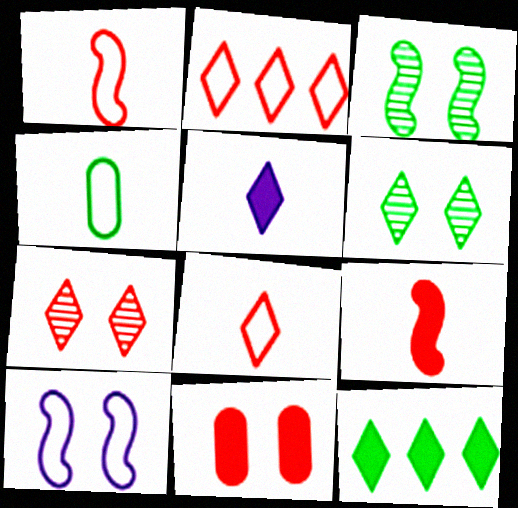[[2, 4, 10], 
[2, 5, 6], 
[3, 4, 12], 
[6, 10, 11]]